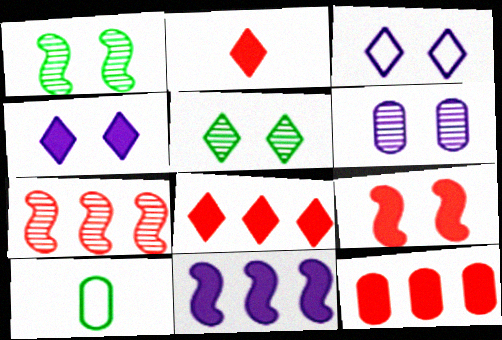[[2, 9, 12], 
[4, 7, 10], 
[6, 10, 12]]